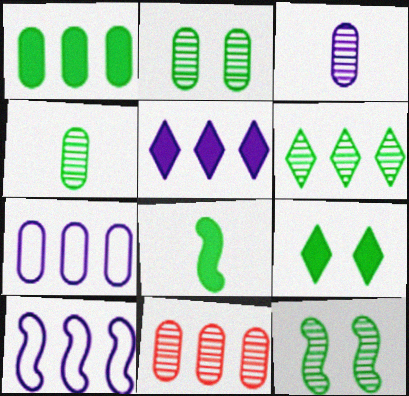[[1, 7, 11], 
[1, 8, 9], 
[2, 3, 11], 
[4, 6, 12]]